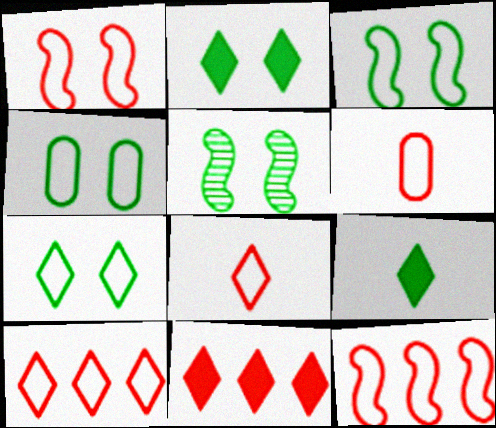[[1, 6, 10], 
[2, 4, 5], 
[3, 4, 7]]